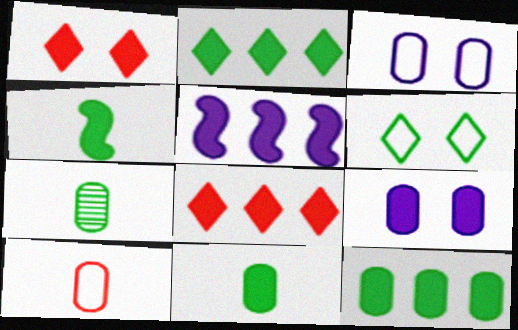[[1, 5, 11], 
[4, 8, 9], 
[5, 8, 12]]